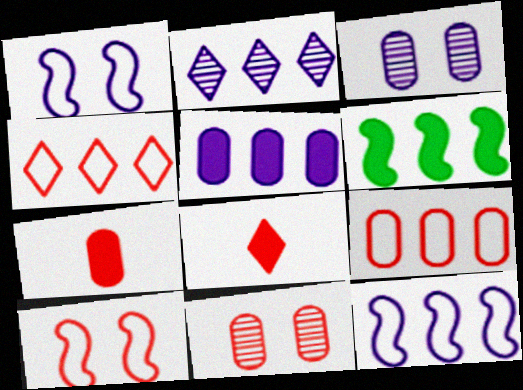[[2, 5, 12], 
[2, 6, 9], 
[7, 9, 11]]